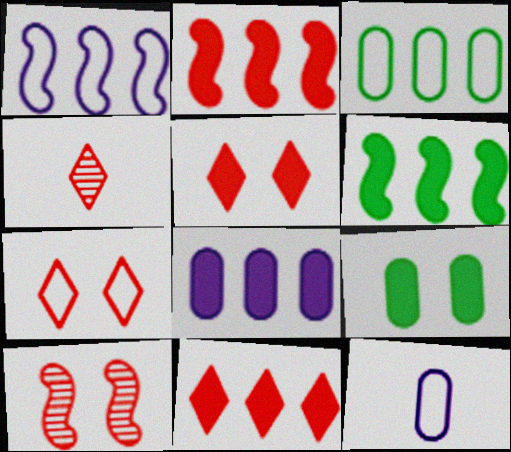[[1, 4, 9], 
[4, 7, 11], 
[6, 8, 11]]